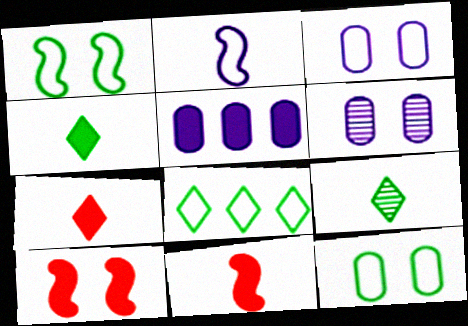[[4, 5, 10], 
[6, 8, 11]]